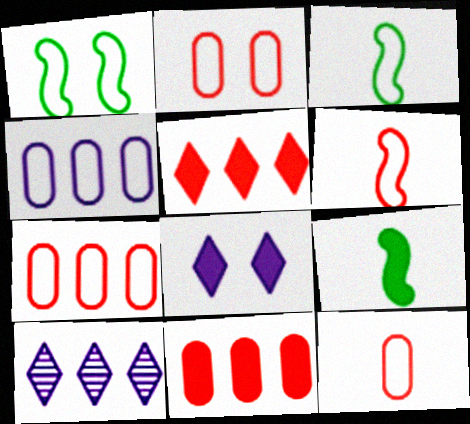[[2, 7, 12], 
[2, 9, 10], 
[8, 9, 11]]